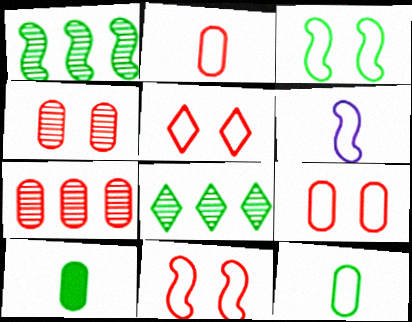[[3, 8, 10], 
[5, 9, 11]]